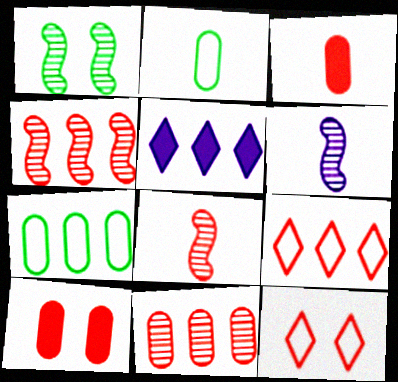[[1, 4, 6], 
[3, 4, 12], 
[4, 5, 7], 
[8, 9, 10]]